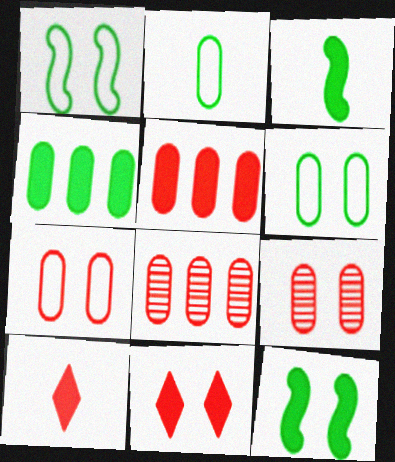[]